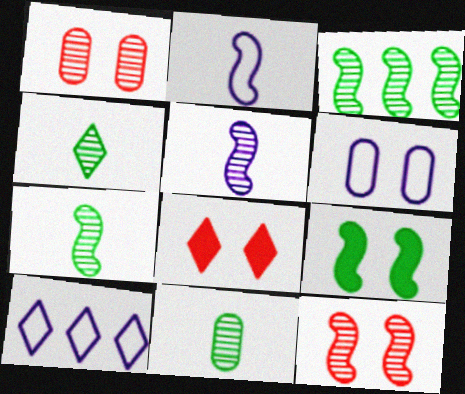[[2, 6, 10], 
[3, 5, 12], 
[4, 7, 11], 
[4, 8, 10]]